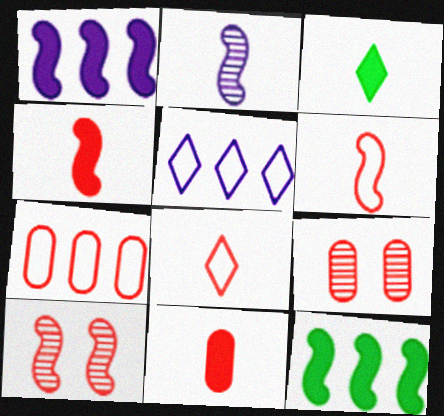[[7, 9, 11]]